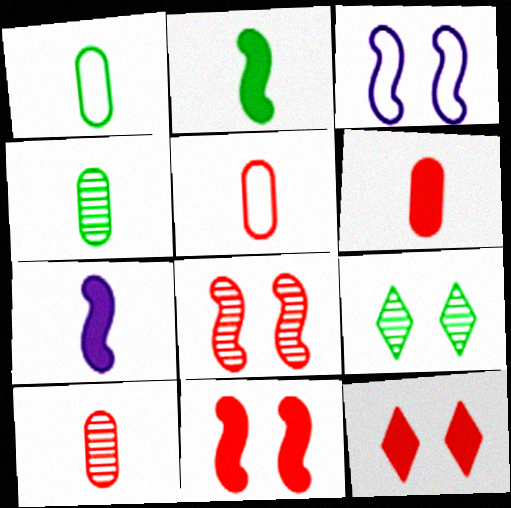[[5, 6, 10]]